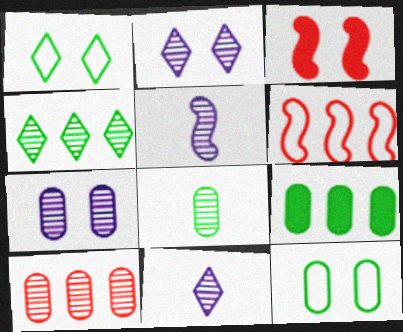[[1, 3, 7], 
[2, 3, 12], 
[7, 8, 10], 
[8, 9, 12]]